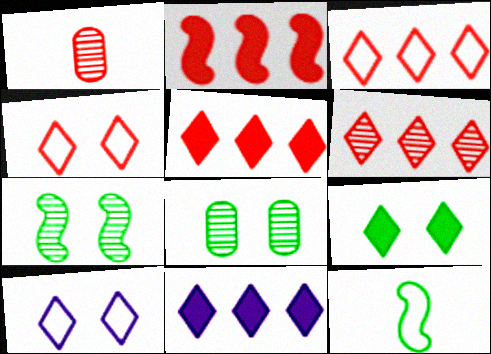[[1, 2, 4], 
[3, 5, 6]]